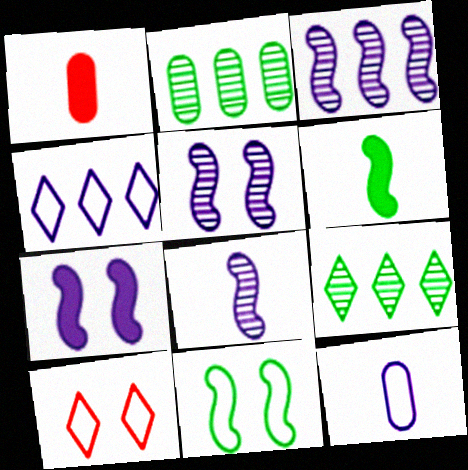[[3, 5, 8]]